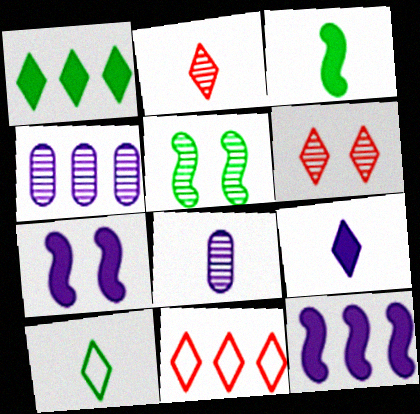[[2, 4, 5], 
[2, 9, 10]]